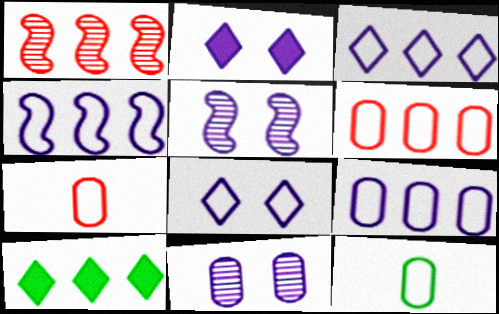[[1, 2, 12], 
[1, 9, 10], 
[3, 4, 9], 
[5, 7, 10]]